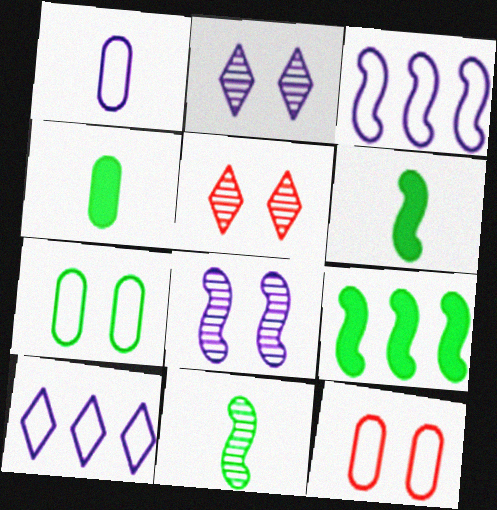[[1, 5, 9], 
[3, 4, 5]]